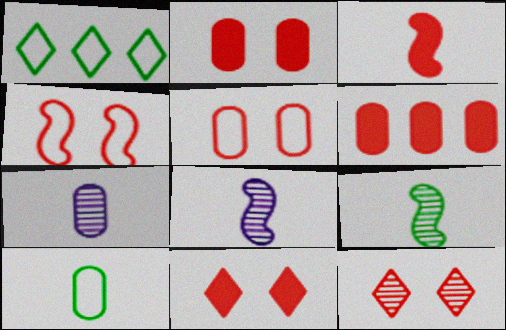[[1, 2, 8], 
[2, 4, 12], 
[3, 6, 11]]